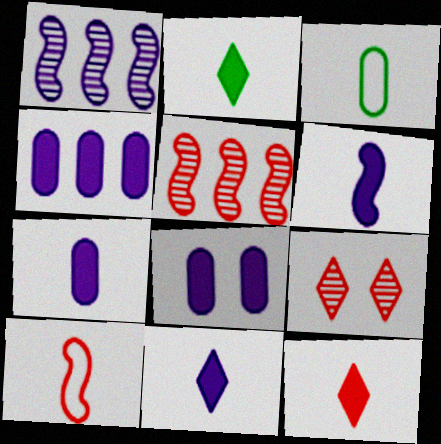[[2, 11, 12], 
[4, 7, 8], 
[6, 7, 11]]